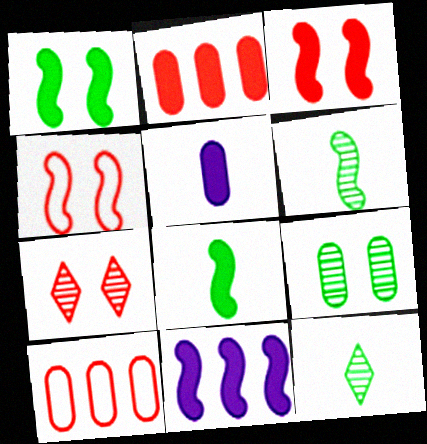[[3, 8, 11], 
[4, 6, 11], 
[5, 9, 10]]